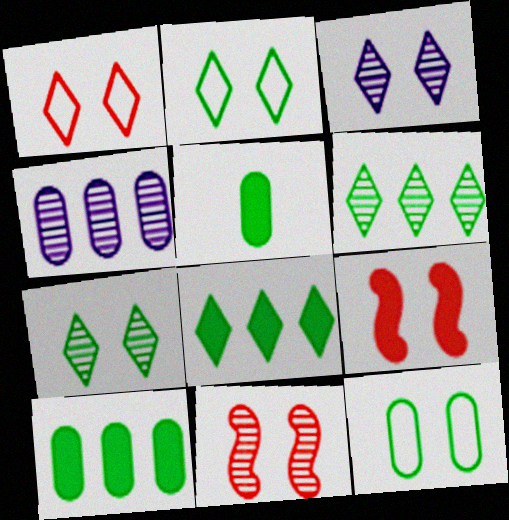[[3, 9, 12]]